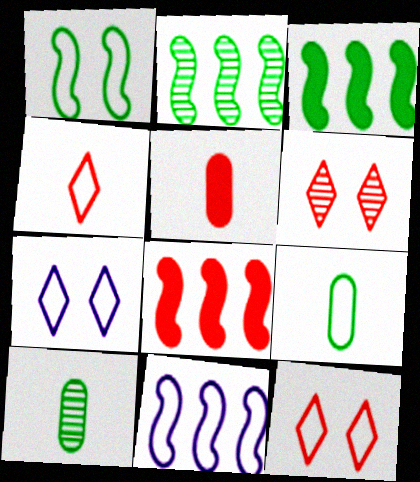[[2, 5, 7], 
[2, 8, 11], 
[7, 8, 10], 
[9, 11, 12]]